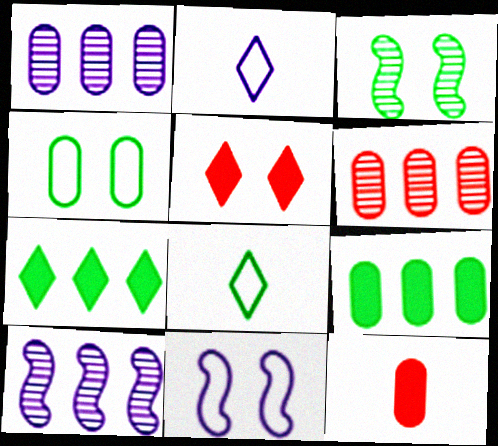[[1, 4, 12], 
[3, 8, 9]]